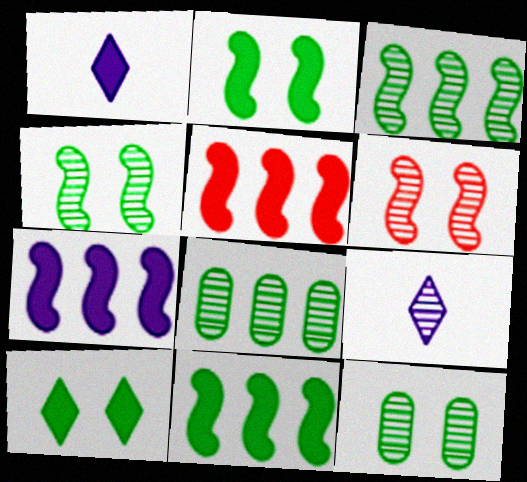[[5, 7, 11], 
[6, 8, 9]]